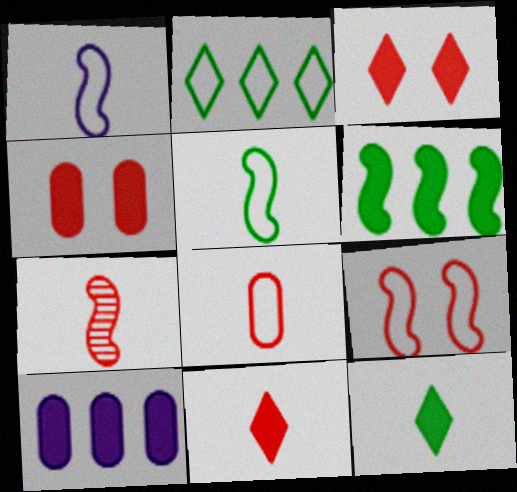[[7, 8, 11]]